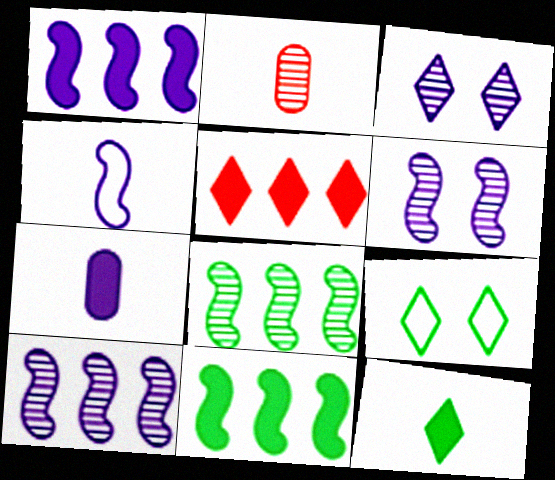[[1, 2, 9], 
[1, 4, 6], 
[2, 3, 8], 
[2, 4, 12]]